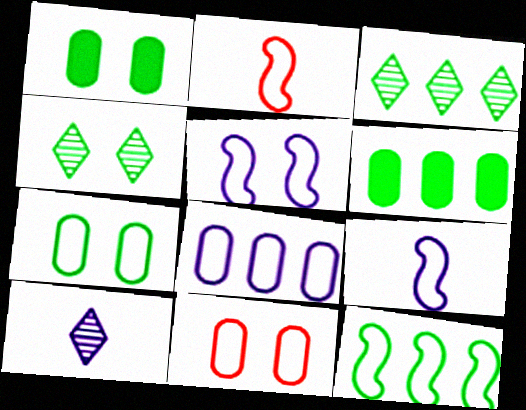[[2, 5, 12], 
[3, 6, 12]]